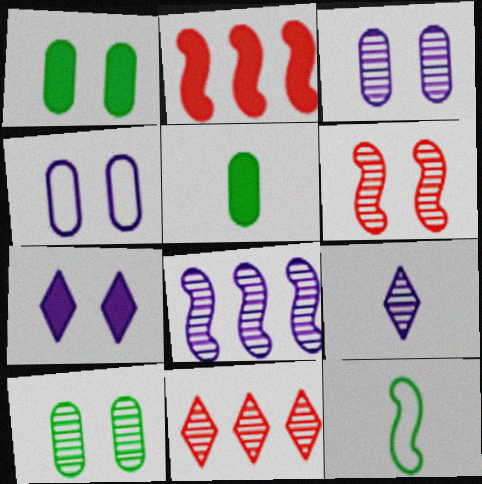[[2, 5, 7], 
[3, 8, 9]]